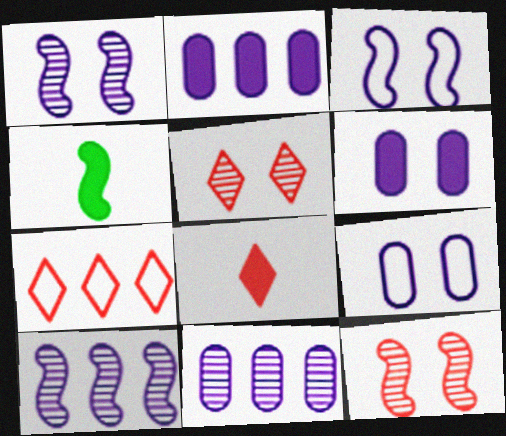[[5, 7, 8]]